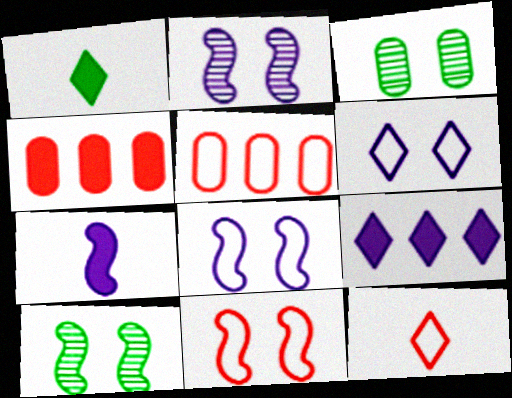[[1, 2, 5], 
[5, 11, 12]]